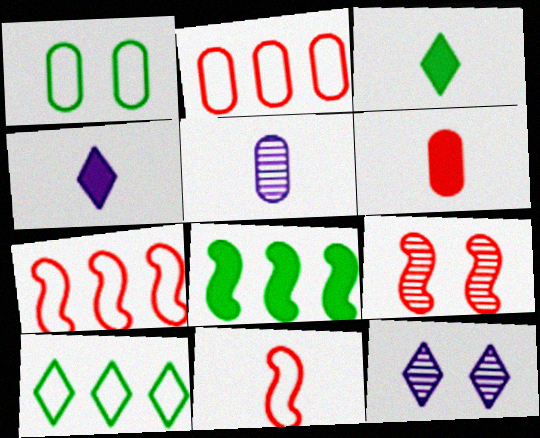[[3, 5, 11]]